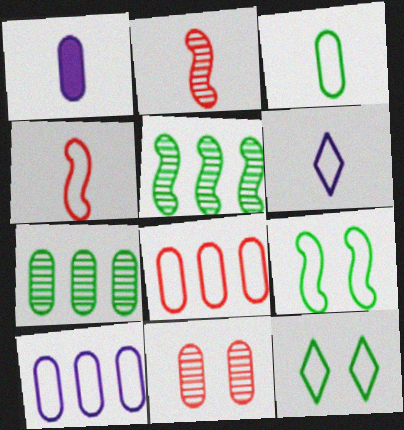[[3, 4, 6], 
[4, 10, 12], 
[6, 8, 9]]